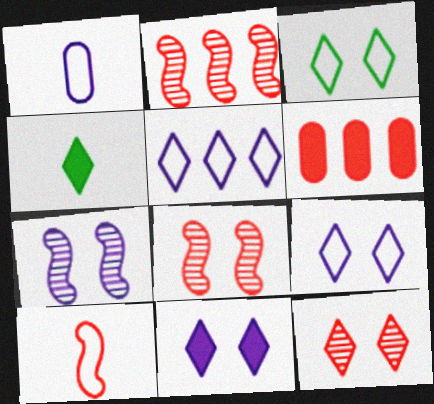[[3, 11, 12], 
[4, 5, 12], 
[6, 10, 12]]